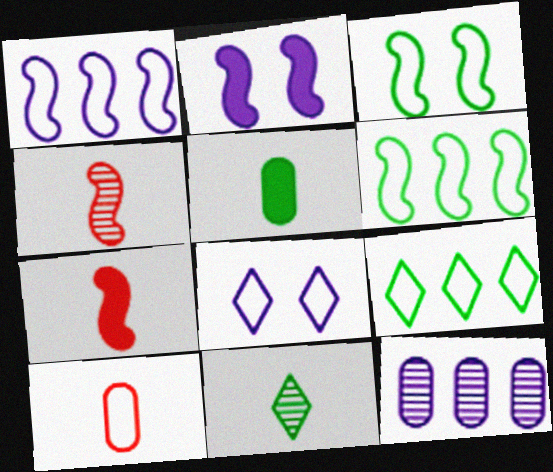[[2, 4, 6], 
[6, 8, 10]]